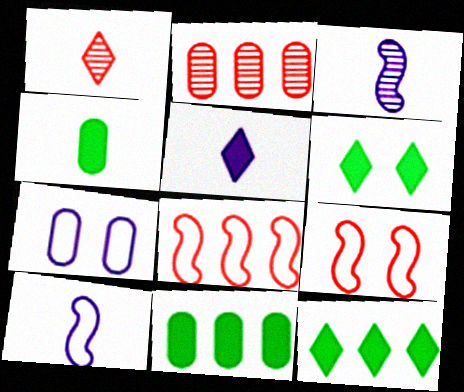[[1, 4, 10], 
[2, 4, 7], 
[2, 6, 10]]